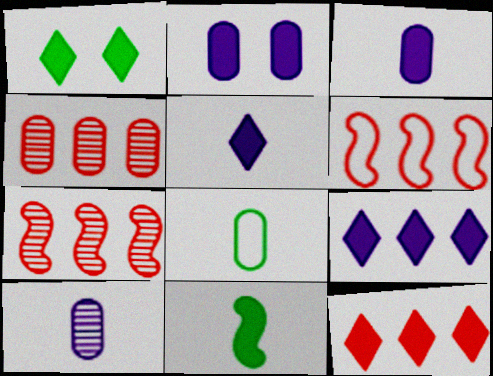[[1, 5, 12], 
[1, 6, 10], 
[2, 4, 8], 
[2, 11, 12], 
[4, 6, 12]]